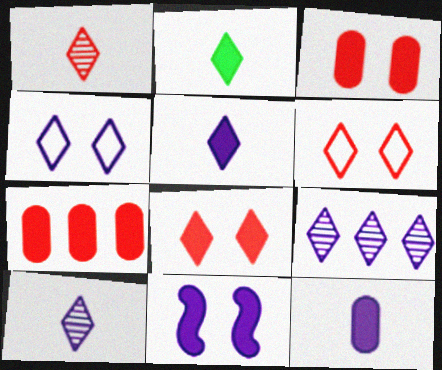[[2, 6, 9], 
[2, 7, 11], 
[4, 5, 9]]